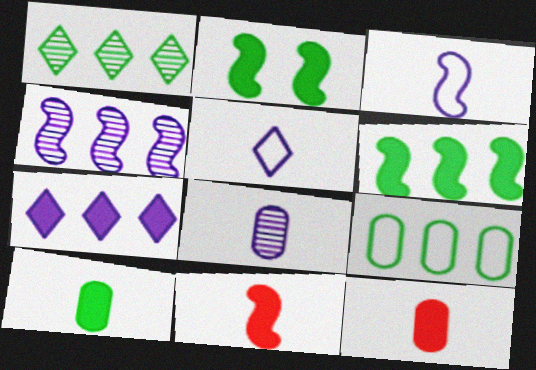[[1, 6, 9], 
[2, 7, 12]]